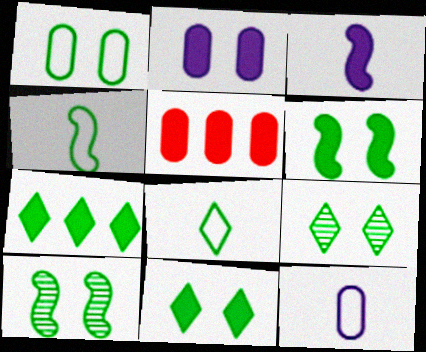[[1, 6, 9], 
[1, 10, 11], 
[3, 5, 11], 
[7, 8, 9]]